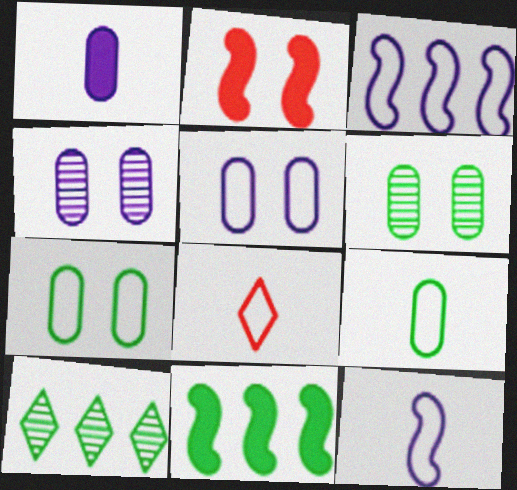[[3, 7, 8], 
[4, 8, 11], 
[8, 9, 12]]